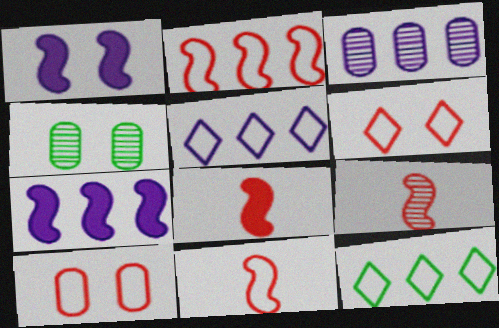[[1, 4, 6], 
[3, 5, 7], 
[4, 5, 8], 
[8, 9, 11]]